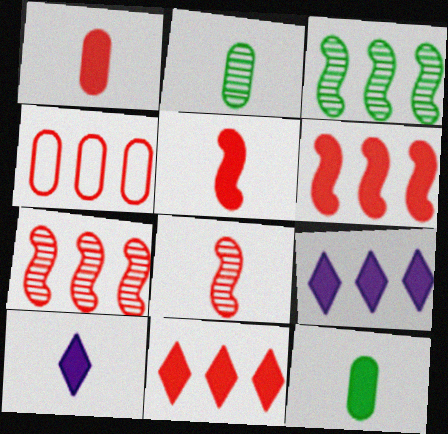[[3, 4, 9], 
[4, 7, 11], 
[5, 10, 12]]